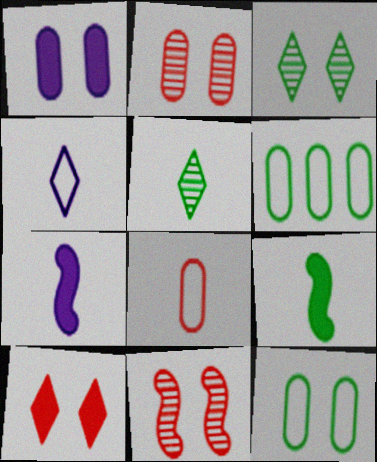[[1, 2, 12], 
[3, 6, 9], 
[5, 7, 8]]